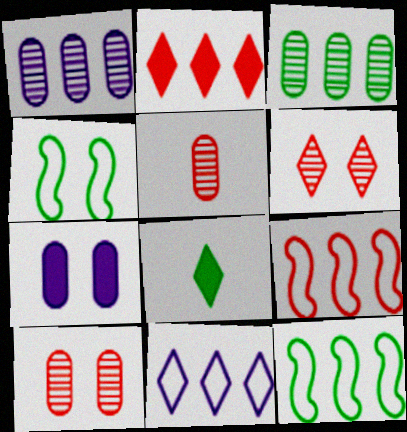[[1, 2, 12], 
[3, 4, 8], 
[4, 6, 7], 
[6, 8, 11]]